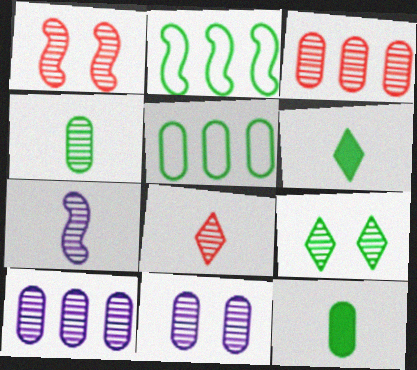[[1, 3, 8], 
[1, 9, 11], 
[2, 9, 12], 
[3, 4, 11], 
[3, 7, 9], 
[4, 7, 8]]